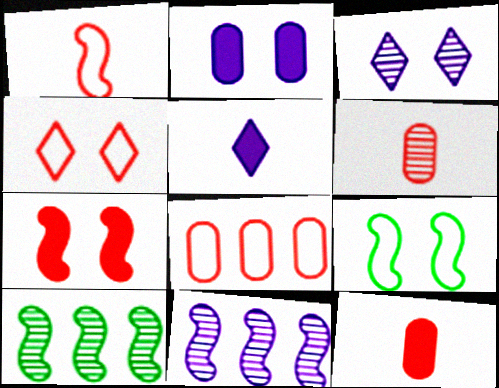[[1, 4, 8], 
[3, 6, 10]]